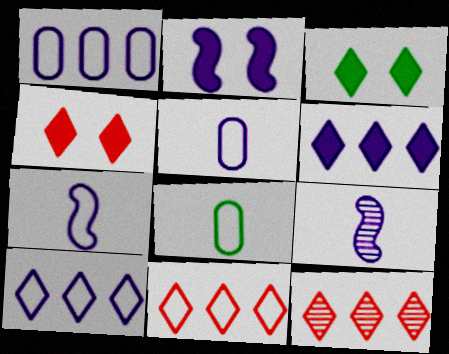[[2, 8, 12]]